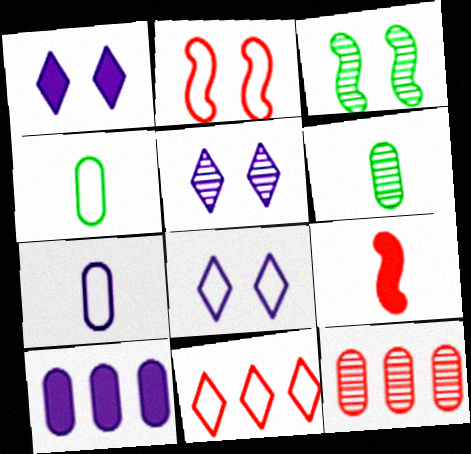[[1, 5, 8]]